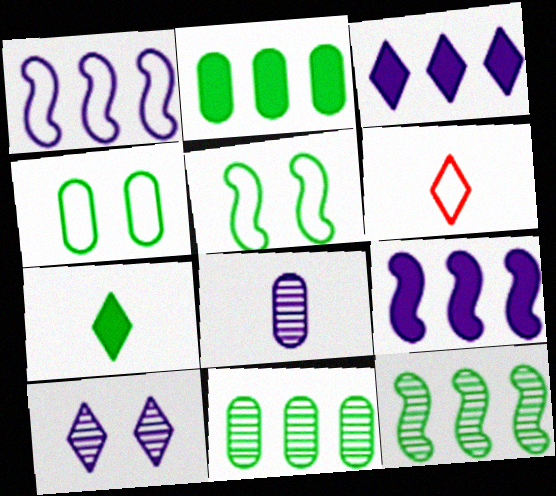[[1, 4, 6], 
[4, 7, 12], 
[5, 7, 11]]